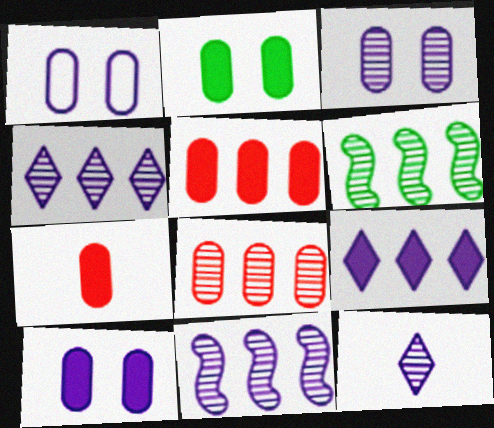[[1, 3, 10], 
[3, 11, 12], 
[4, 6, 8]]